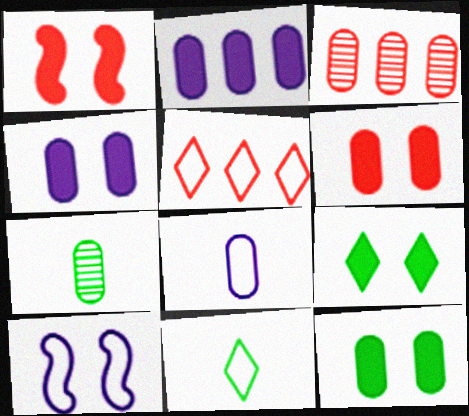[[1, 4, 9], 
[3, 8, 12], 
[4, 6, 12]]